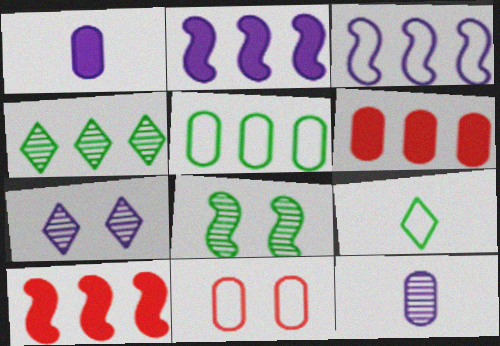[[1, 3, 7], 
[3, 4, 6], 
[3, 9, 11]]